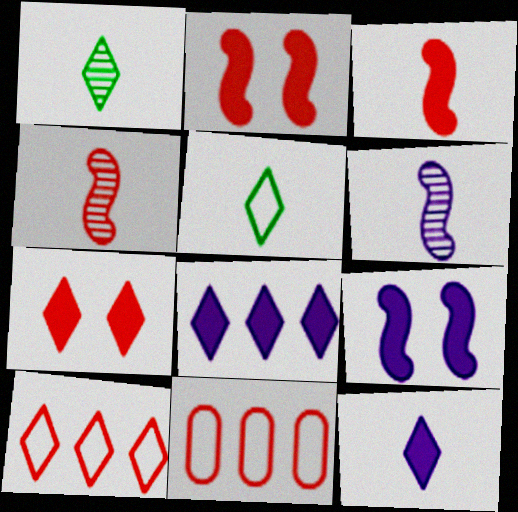[[1, 9, 11], 
[4, 7, 11]]